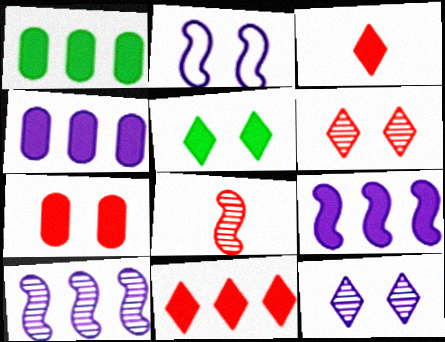[[1, 9, 11]]